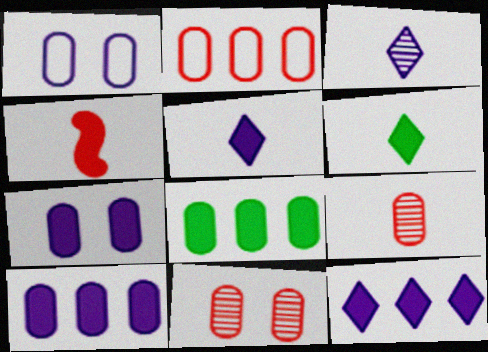[[1, 8, 9]]